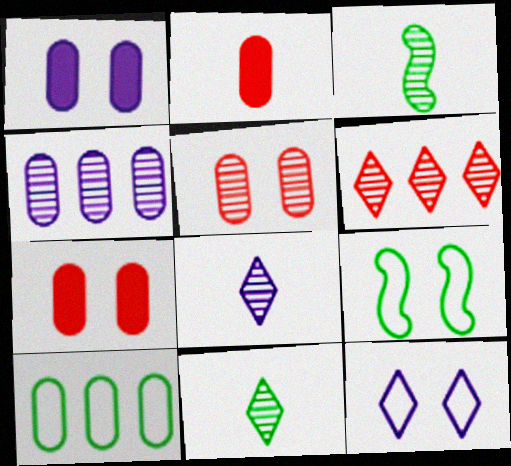[]